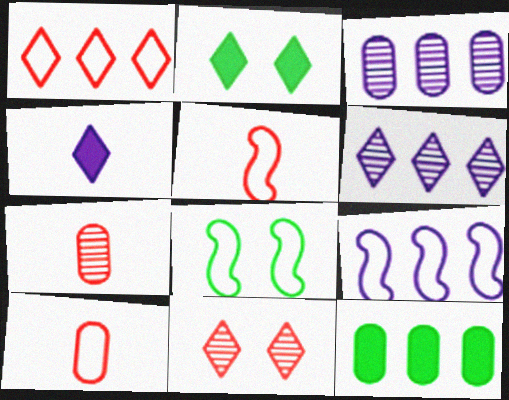[[2, 3, 5], 
[2, 7, 9], 
[5, 8, 9]]